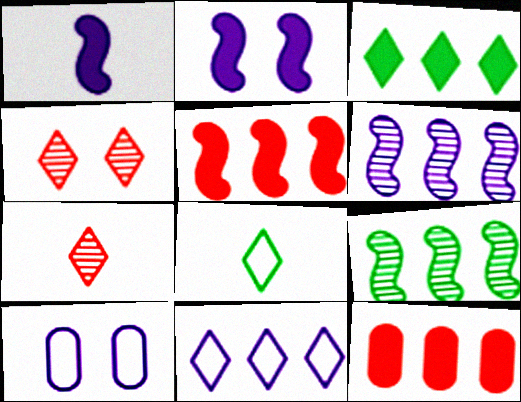[[9, 11, 12]]